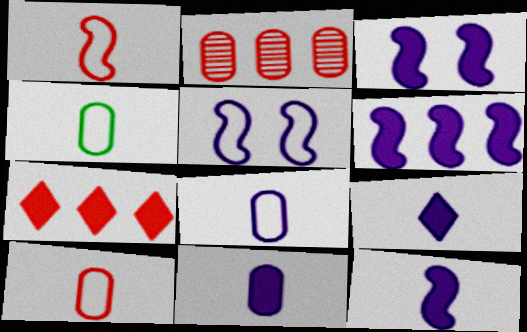[[3, 6, 12], 
[4, 8, 10], 
[9, 11, 12]]